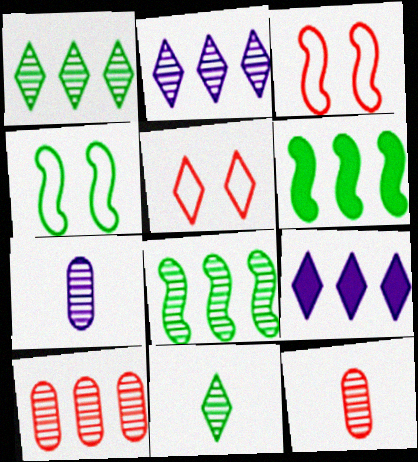[[2, 8, 10], 
[4, 9, 12], 
[5, 6, 7], 
[5, 9, 11]]